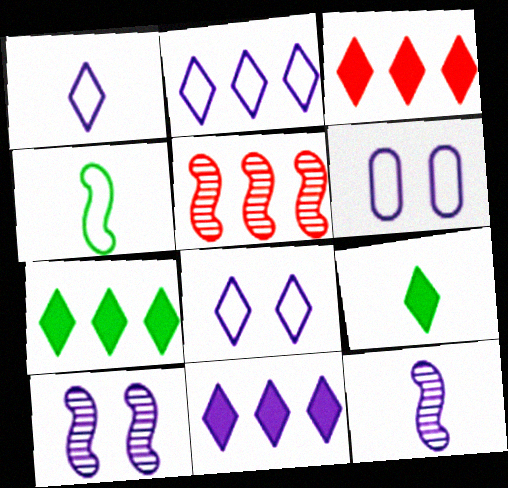[[1, 2, 8], 
[3, 7, 11], 
[5, 6, 9], 
[6, 11, 12]]